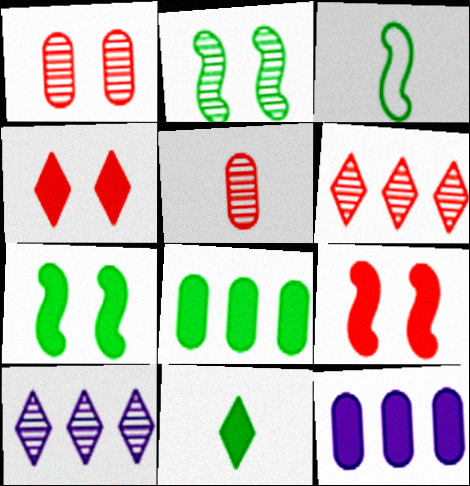[[2, 5, 10], 
[7, 8, 11], 
[9, 11, 12]]